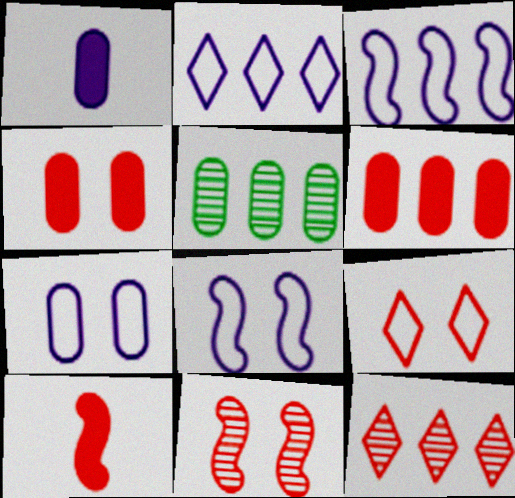[[4, 9, 11]]